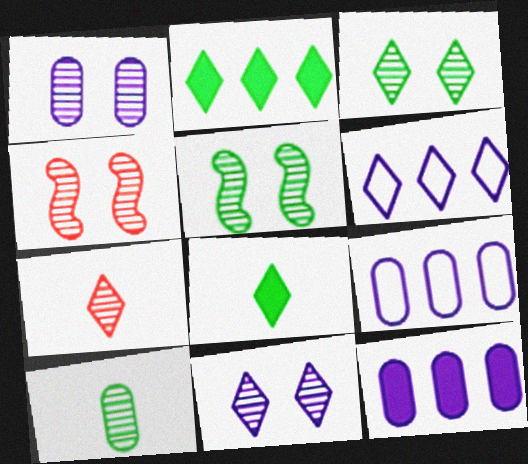[[1, 3, 4], 
[4, 8, 9]]